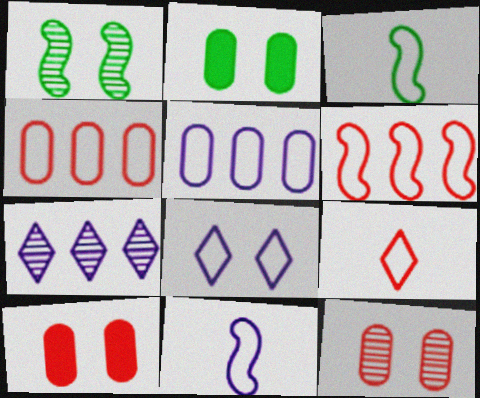[[1, 8, 10], 
[3, 4, 8], 
[3, 7, 10], 
[5, 8, 11]]